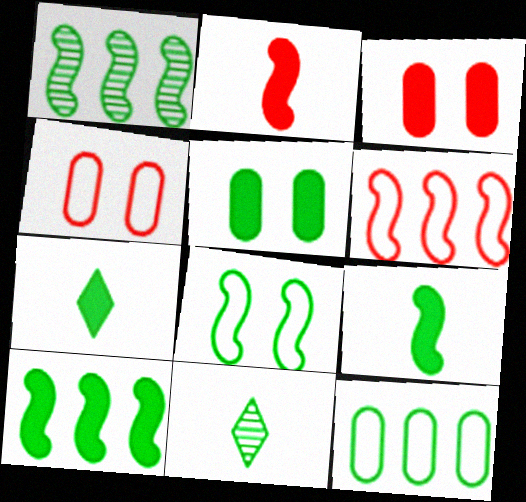[[1, 8, 9], 
[5, 7, 10]]